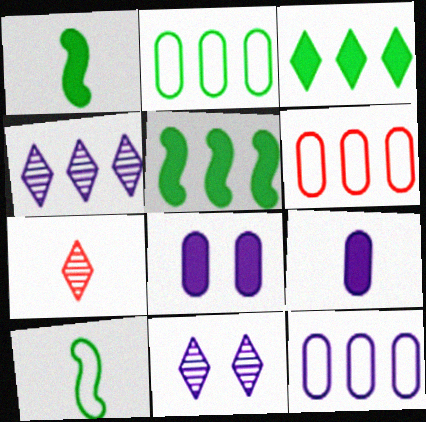[[1, 6, 11], 
[2, 6, 12], 
[4, 5, 6], 
[7, 9, 10]]